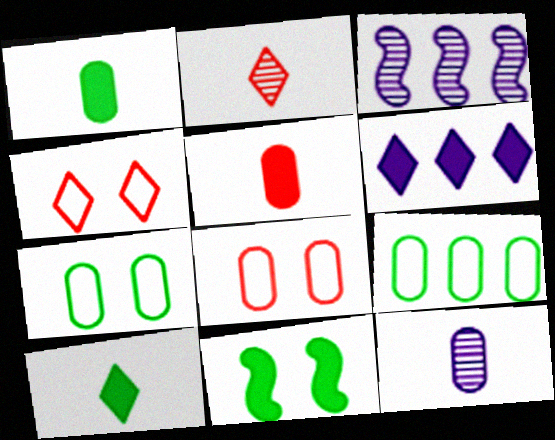[[1, 3, 4], 
[3, 8, 10], 
[5, 6, 11]]